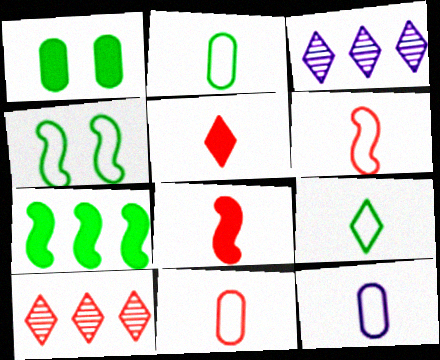[[1, 3, 6], 
[2, 11, 12], 
[6, 9, 12]]